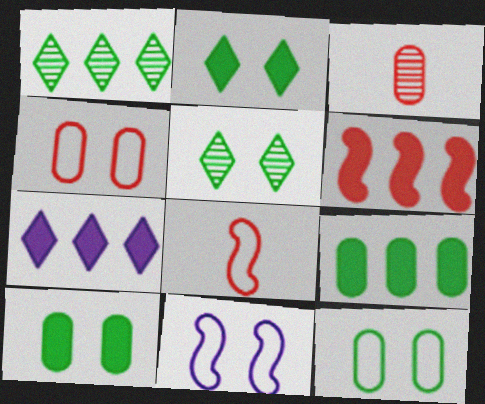[[6, 7, 9]]